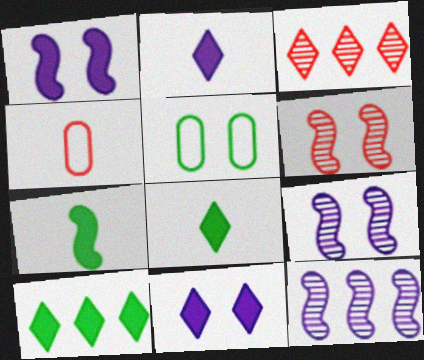[[4, 9, 10], 
[5, 6, 11]]